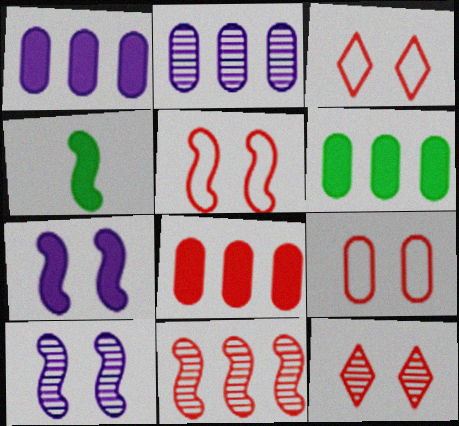[[1, 6, 8], 
[2, 3, 4], 
[3, 5, 9]]